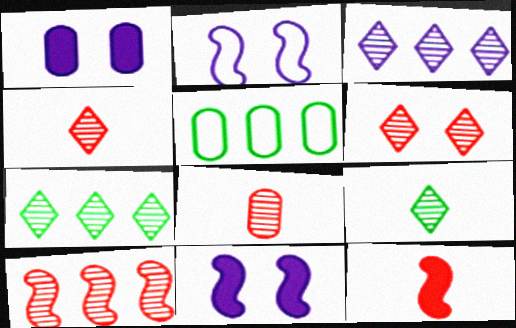[[1, 5, 8], 
[3, 6, 9], 
[4, 5, 11], 
[6, 8, 10]]